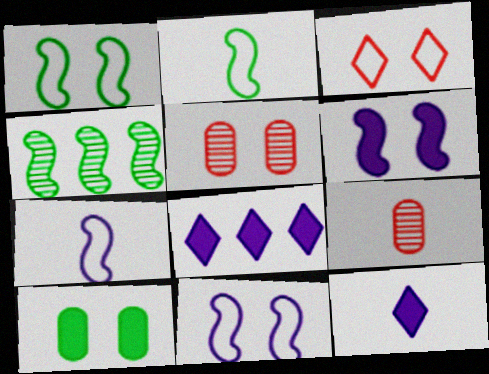[[1, 8, 9], 
[2, 5, 8], 
[2, 9, 12]]